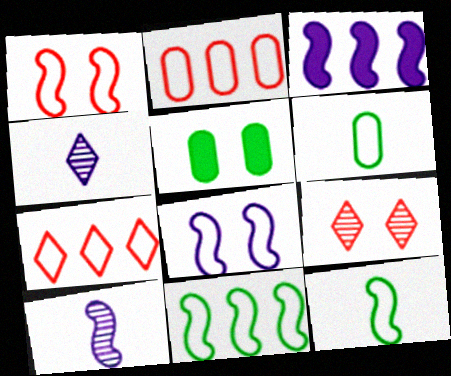[[3, 6, 9], 
[3, 8, 10], 
[5, 7, 10], 
[5, 8, 9], 
[6, 7, 8]]